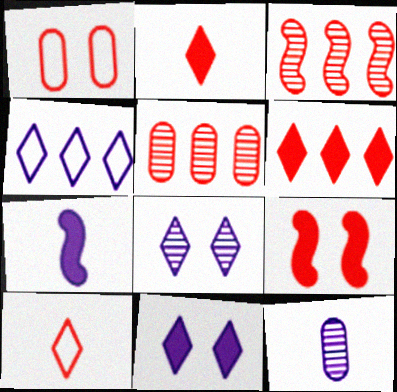[[1, 2, 3], 
[5, 9, 10]]